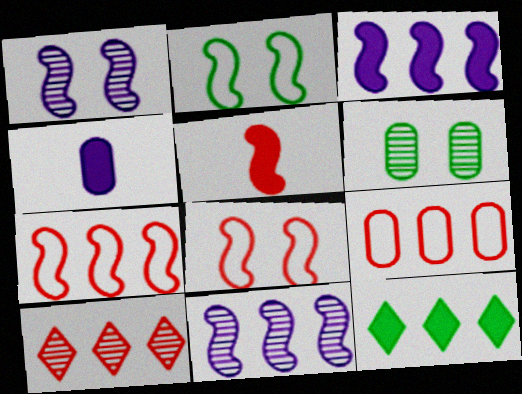[[2, 4, 10], 
[2, 5, 11], 
[4, 6, 9], 
[9, 11, 12]]